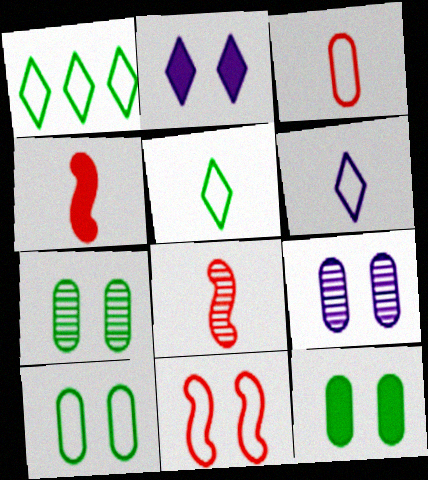[[1, 4, 9], 
[2, 7, 11], 
[7, 10, 12]]